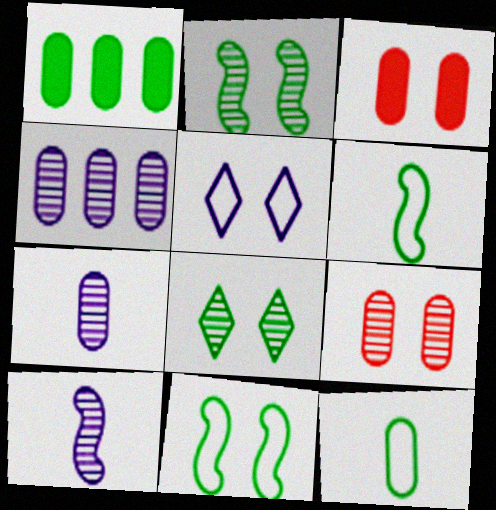[[1, 6, 8], 
[2, 3, 5], 
[3, 4, 12]]